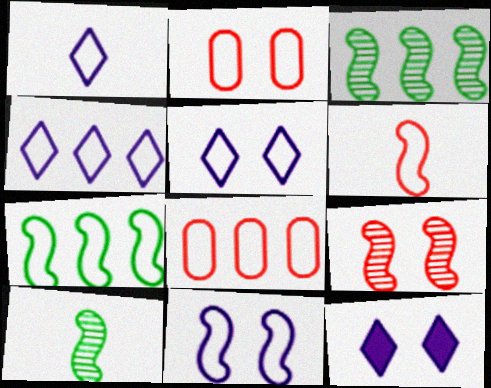[[1, 2, 7], 
[1, 4, 5], 
[4, 7, 8], 
[6, 7, 11], 
[8, 10, 12]]